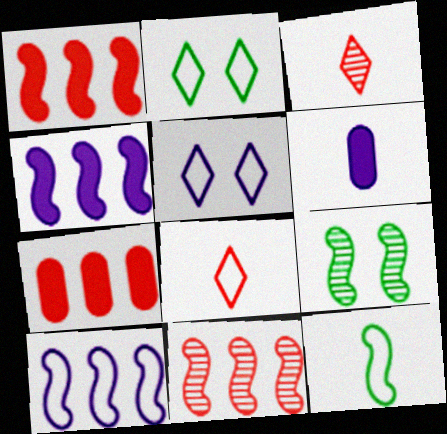[[2, 6, 11], 
[3, 6, 12]]